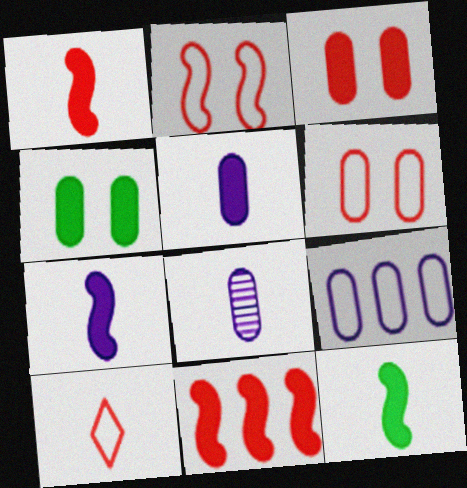[[1, 7, 12], 
[8, 10, 12]]